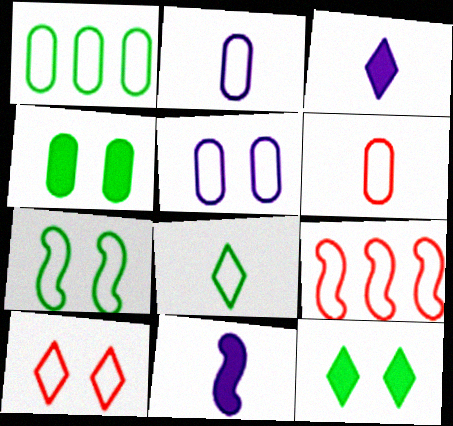[[1, 5, 6], 
[1, 7, 8], 
[5, 7, 10], 
[5, 8, 9], 
[6, 9, 10]]